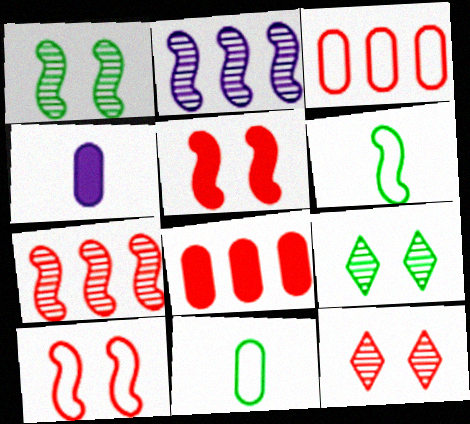[[2, 5, 6]]